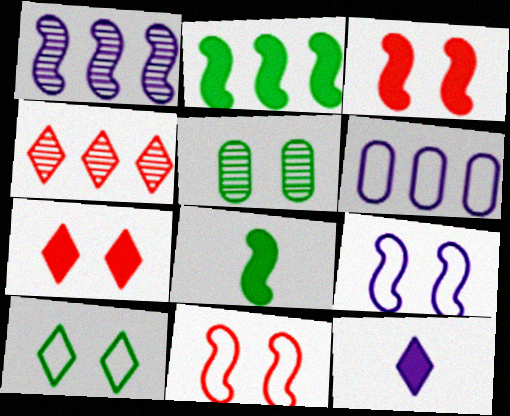[[1, 8, 11], 
[2, 4, 6], 
[4, 10, 12], 
[5, 7, 9]]